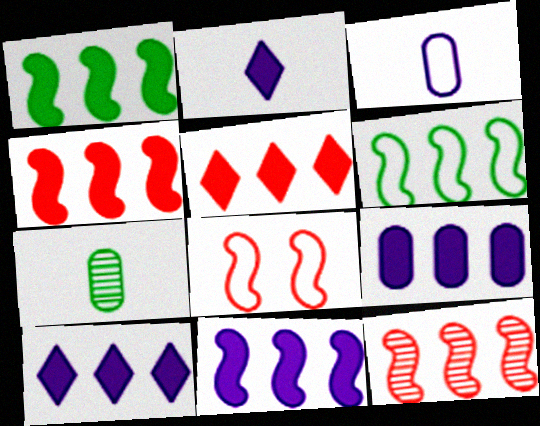[[1, 4, 11], 
[1, 5, 9], 
[6, 11, 12], 
[7, 8, 10], 
[9, 10, 11]]